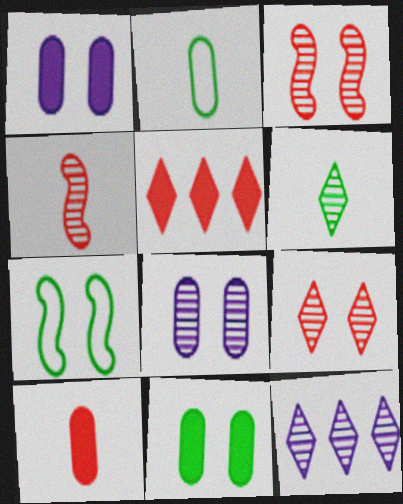[[1, 7, 9], 
[6, 9, 12], 
[7, 10, 12]]